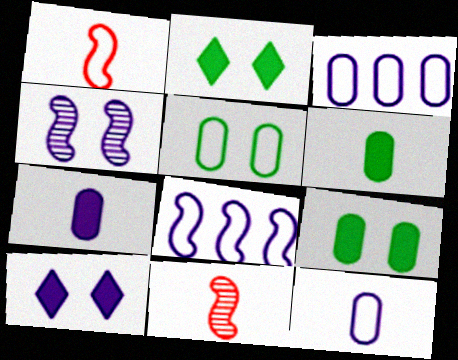[[2, 3, 11]]